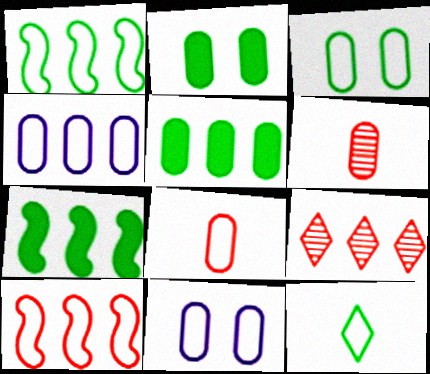[[1, 3, 12], 
[2, 4, 6], 
[3, 4, 8], 
[4, 7, 9], 
[5, 6, 11], 
[10, 11, 12]]